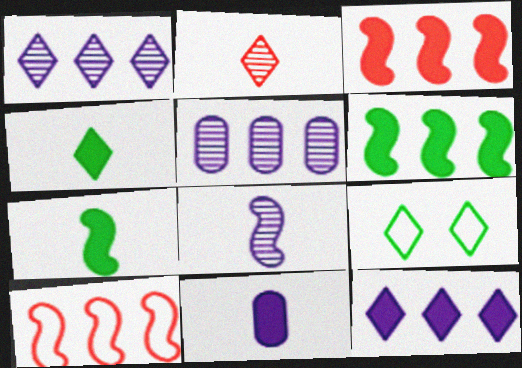[[2, 9, 12]]